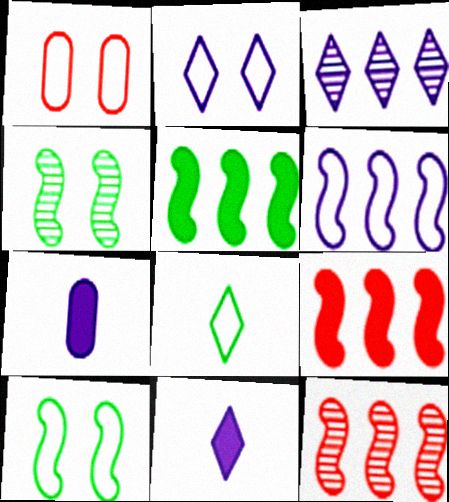[[1, 2, 10], 
[1, 6, 8], 
[2, 3, 11], 
[5, 6, 12]]